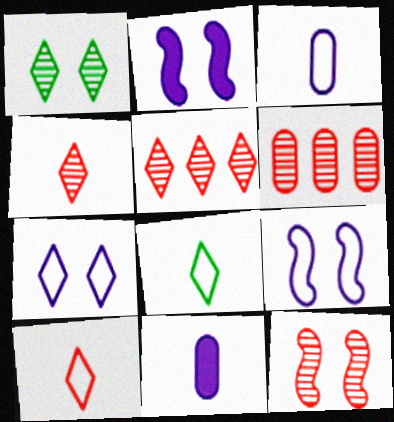[[2, 6, 8], 
[4, 6, 12]]